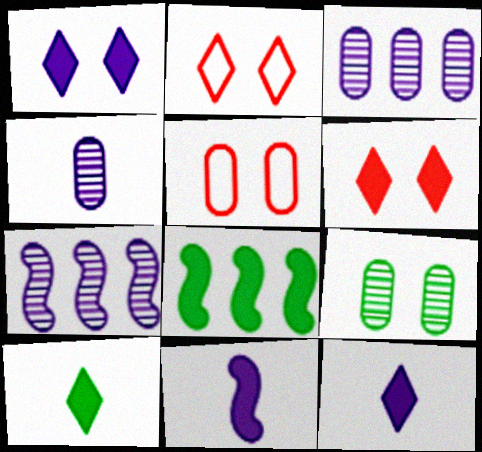[[2, 4, 8], 
[5, 7, 10]]